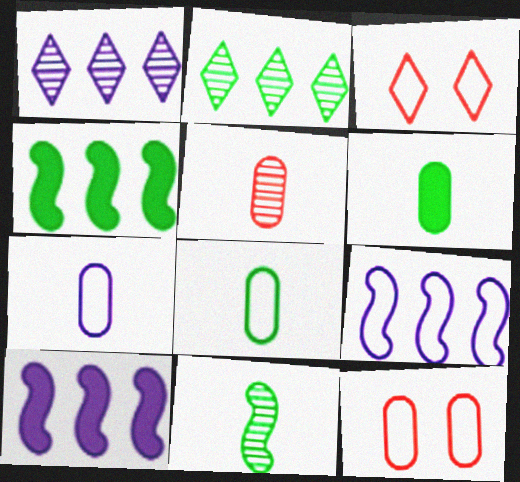[[3, 8, 9], 
[5, 6, 7]]